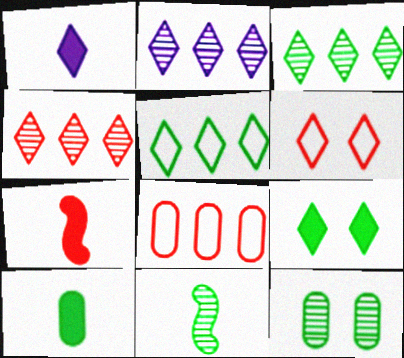[[1, 3, 6], 
[1, 7, 10], 
[2, 3, 4], 
[3, 11, 12]]